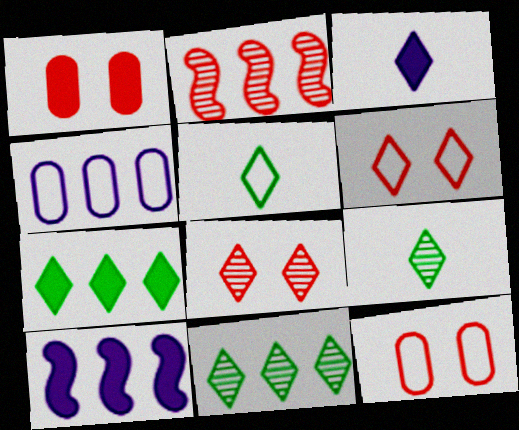[[2, 4, 7], 
[3, 6, 11], 
[9, 10, 12]]